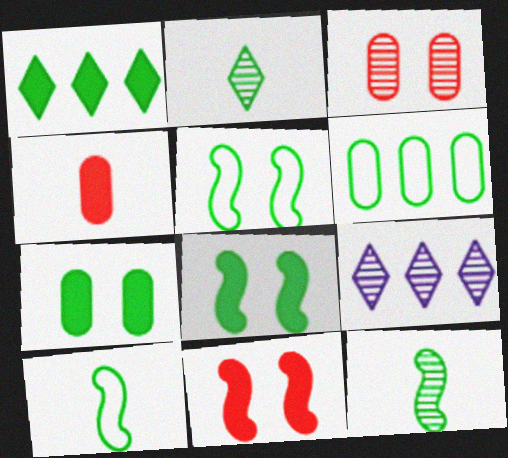[[2, 6, 8], 
[3, 9, 12], 
[4, 5, 9]]